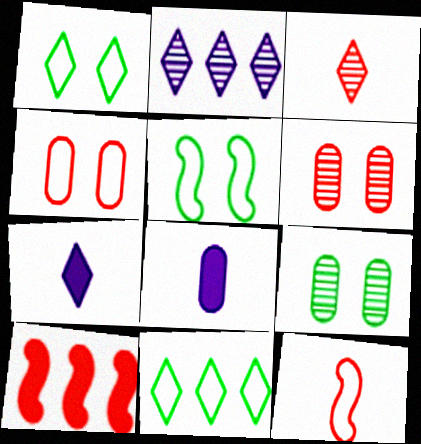[[3, 4, 10]]